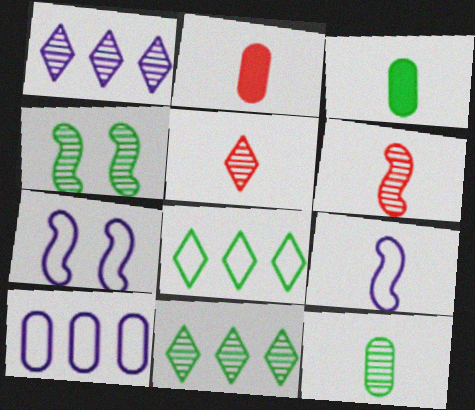[[2, 7, 11], 
[3, 4, 8], 
[3, 5, 9], 
[4, 11, 12]]